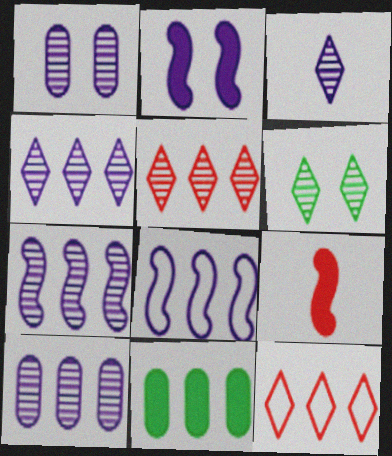[[1, 3, 7], 
[3, 5, 6], 
[4, 7, 10], 
[5, 8, 11], 
[7, 11, 12]]